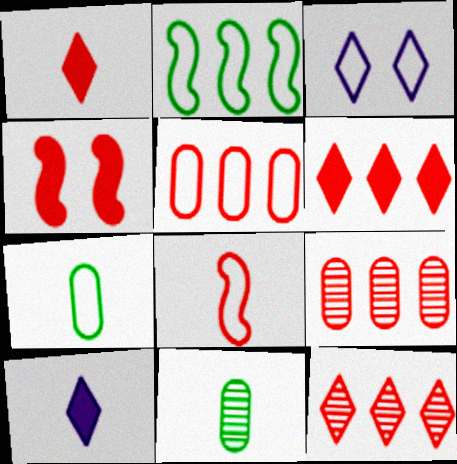[[8, 10, 11]]